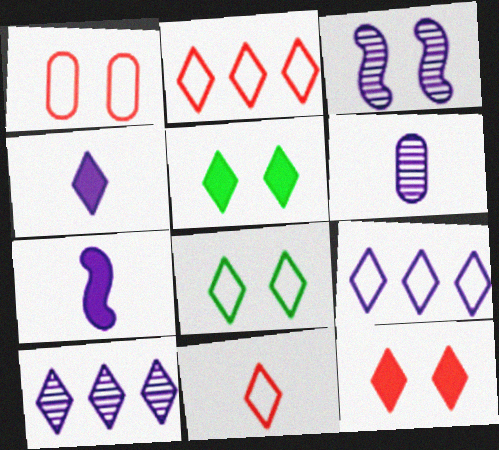[[1, 3, 5], 
[3, 6, 10], 
[5, 10, 11], 
[8, 9, 11]]